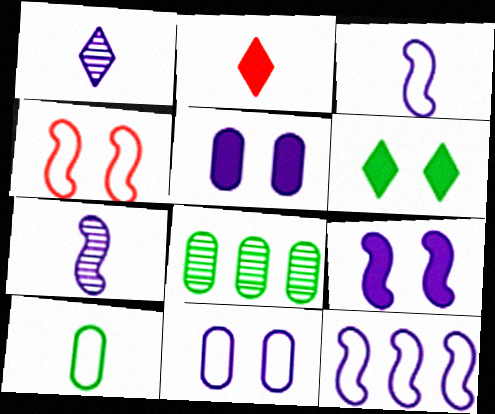[[1, 5, 12], 
[2, 7, 10], 
[7, 9, 12]]